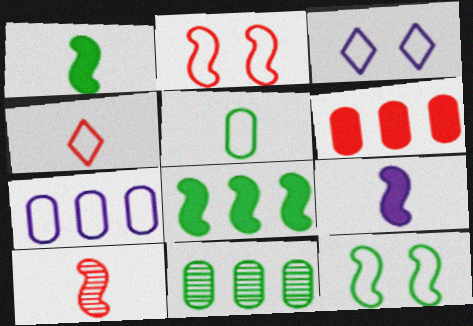[[4, 7, 12], 
[6, 7, 11]]